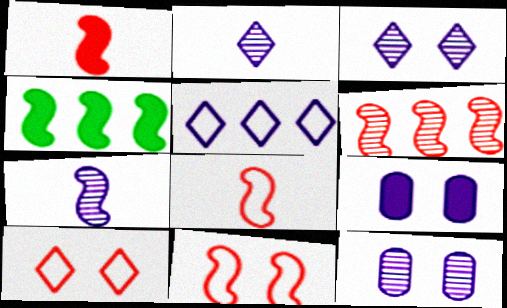[[1, 6, 11], 
[4, 7, 11], 
[5, 7, 9]]